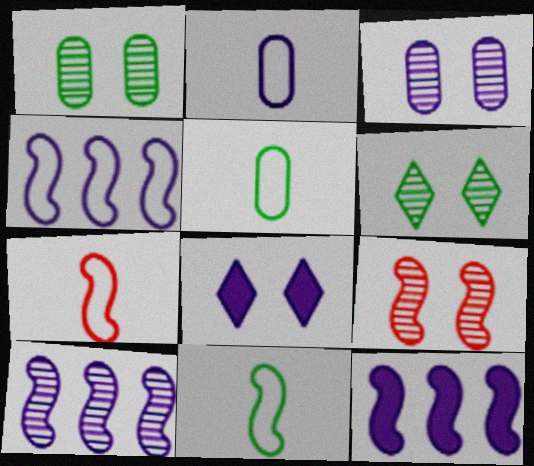[[2, 8, 10], 
[3, 6, 9], 
[4, 10, 12], 
[9, 11, 12]]